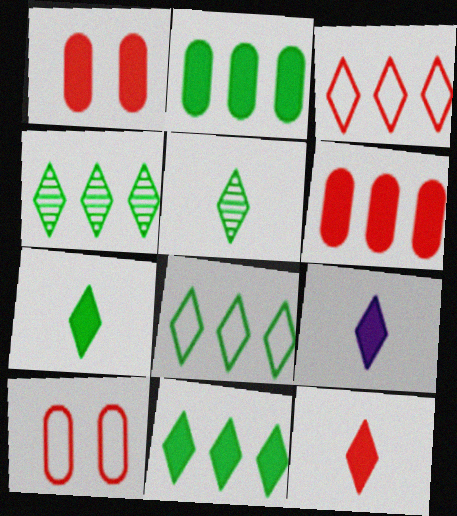[[4, 8, 11], 
[7, 9, 12]]